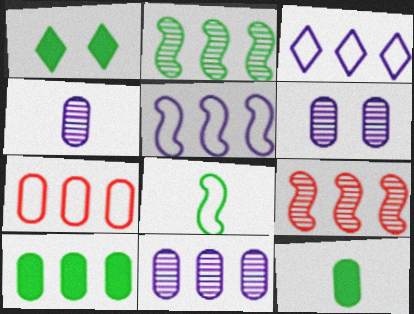[[3, 9, 10], 
[4, 6, 11], 
[6, 7, 12], 
[7, 10, 11]]